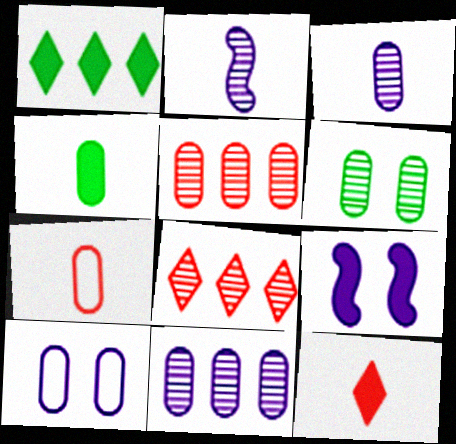[[2, 6, 8], 
[3, 4, 7], 
[3, 5, 6], 
[4, 5, 10]]